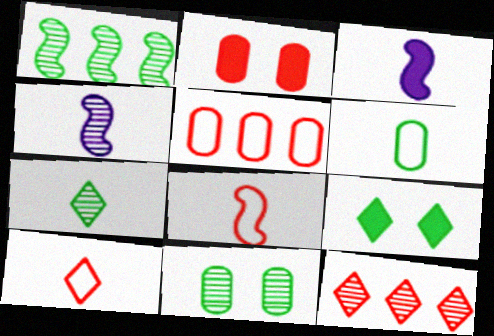[[1, 6, 9], 
[1, 7, 11], 
[2, 8, 12], 
[4, 5, 9], 
[4, 11, 12]]